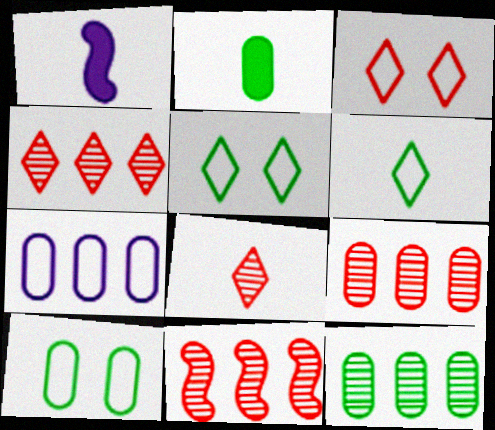[[1, 3, 12], 
[1, 4, 10], 
[1, 5, 9], 
[2, 10, 12], 
[4, 9, 11]]